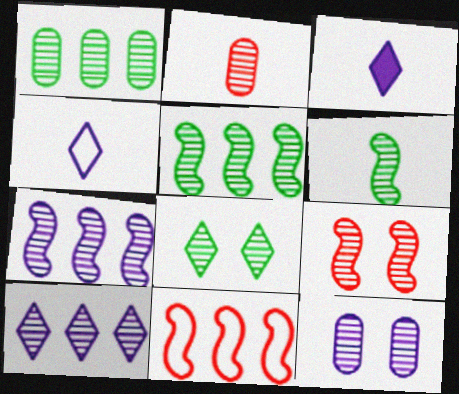[[1, 2, 12], 
[1, 6, 8], 
[2, 7, 8], 
[6, 7, 9], 
[8, 9, 12]]